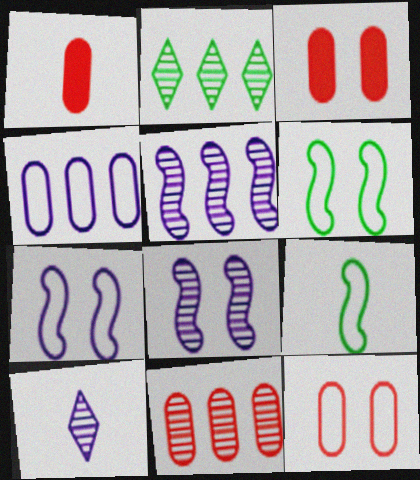[[1, 2, 7], 
[1, 9, 10], 
[1, 11, 12], 
[2, 5, 11]]